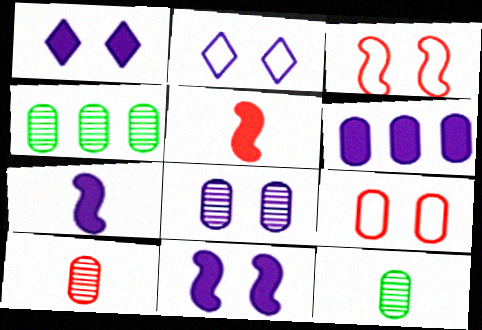[[1, 6, 7], 
[2, 4, 5], 
[2, 8, 11], 
[4, 8, 10], 
[6, 9, 12]]